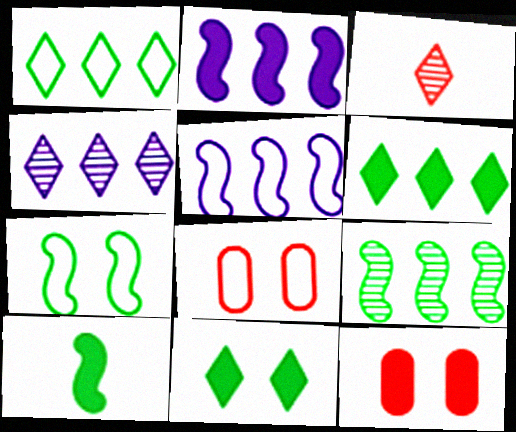[[4, 8, 10], 
[7, 9, 10]]